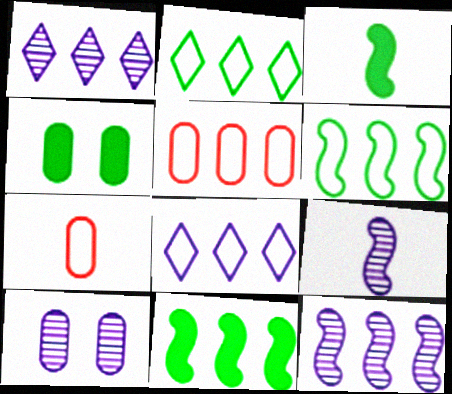[[1, 5, 11], 
[1, 9, 10], 
[5, 6, 8]]